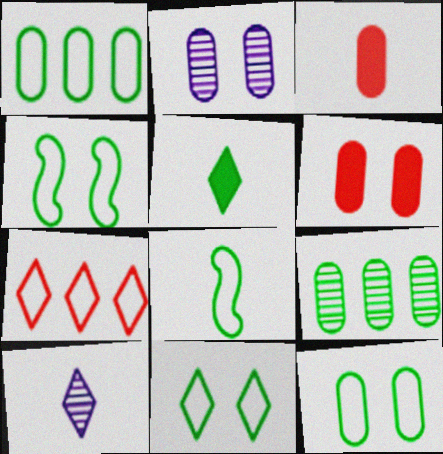[[1, 2, 3], 
[1, 8, 11], 
[2, 6, 12], 
[3, 8, 10], 
[4, 5, 9], 
[4, 11, 12]]